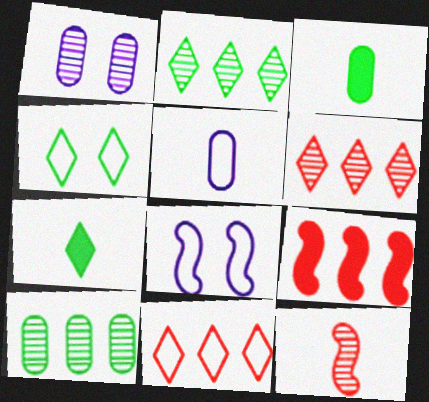[[1, 2, 12], 
[2, 4, 7], 
[3, 6, 8], 
[5, 7, 12]]